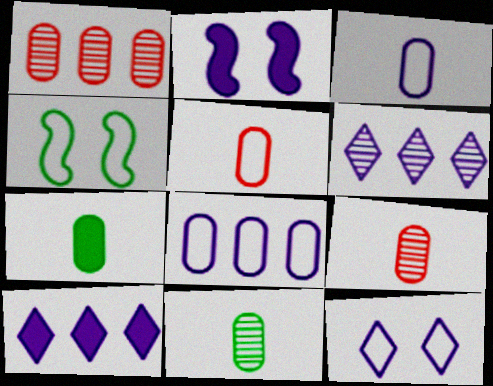[[2, 3, 6], 
[3, 7, 9], 
[4, 9, 10]]